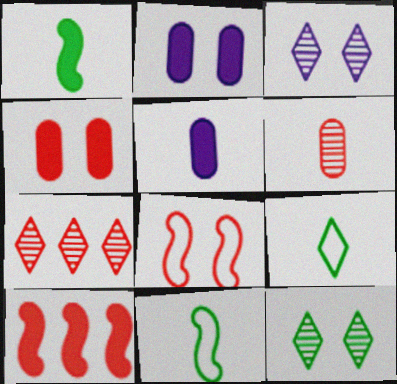[[2, 7, 11], 
[2, 8, 12]]